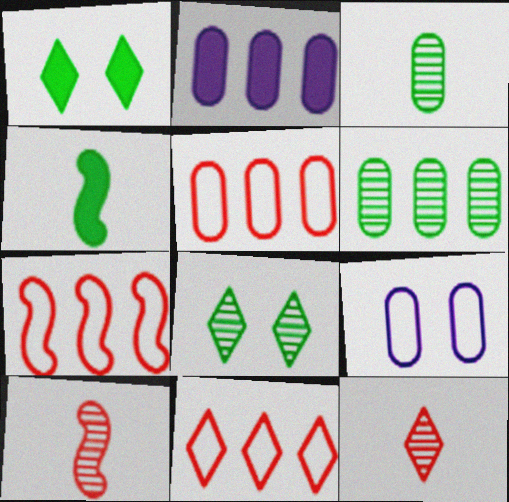[[2, 5, 6], 
[5, 7, 11]]